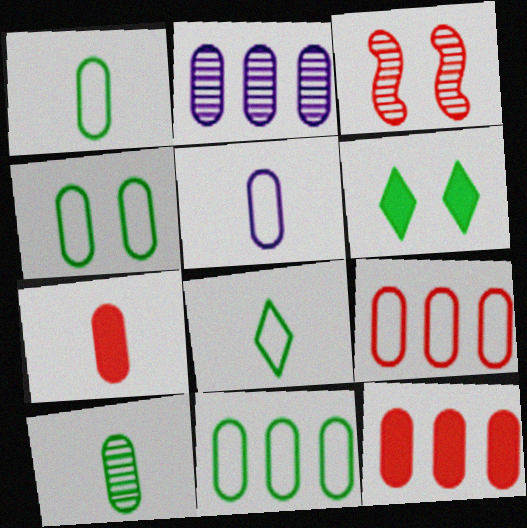[[1, 4, 11], 
[2, 4, 7], 
[2, 11, 12], 
[4, 5, 9], 
[5, 7, 10]]